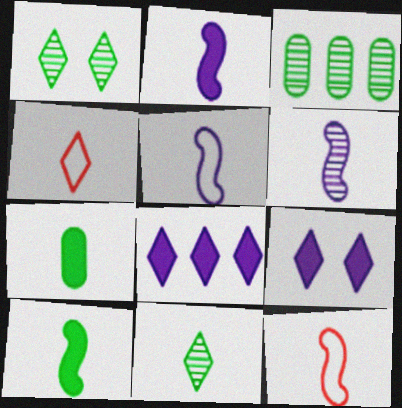[[1, 4, 8], 
[2, 5, 6], 
[3, 9, 12], 
[4, 6, 7], 
[6, 10, 12]]